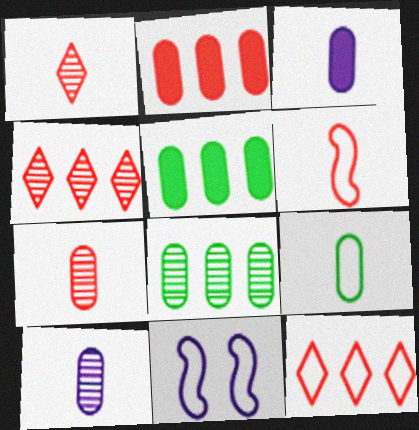[[1, 5, 11], 
[3, 7, 9], 
[9, 11, 12]]